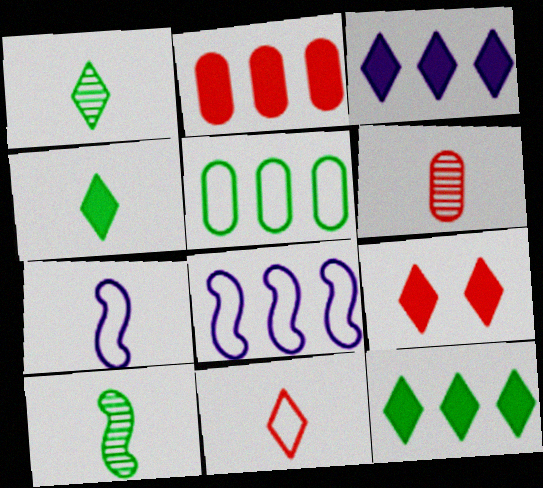[[3, 4, 9], 
[4, 6, 7]]